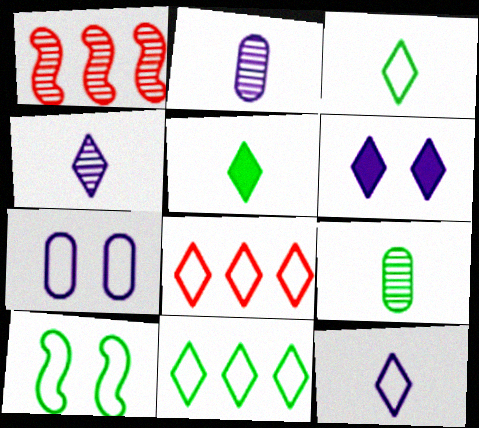[[1, 5, 7]]